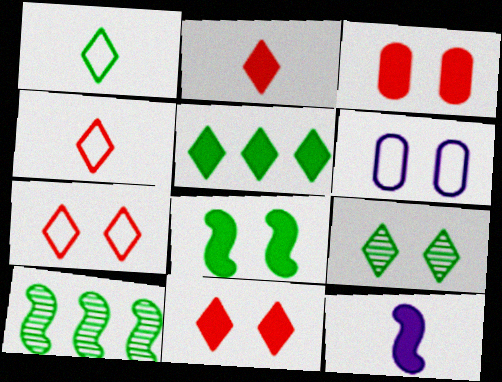[[1, 5, 9], 
[2, 6, 10], 
[3, 5, 12]]